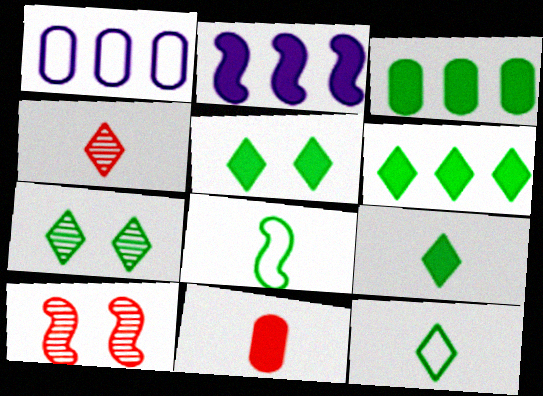[[1, 9, 10], 
[2, 5, 11], 
[2, 8, 10], 
[3, 7, 8], 
[5, 6, 9], 
[6, 7, 12]]